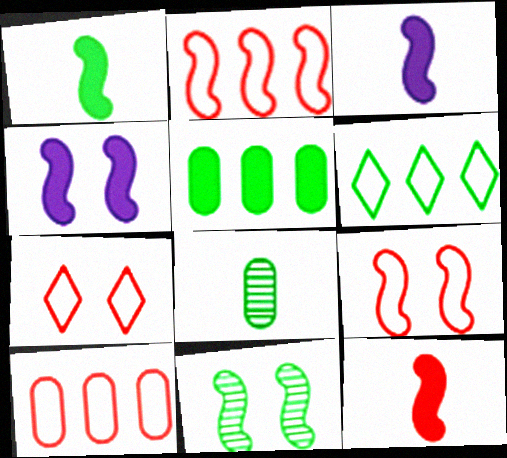[[1, 3, 12], 
[2, 3, 11], 
[4, 9, 11]]